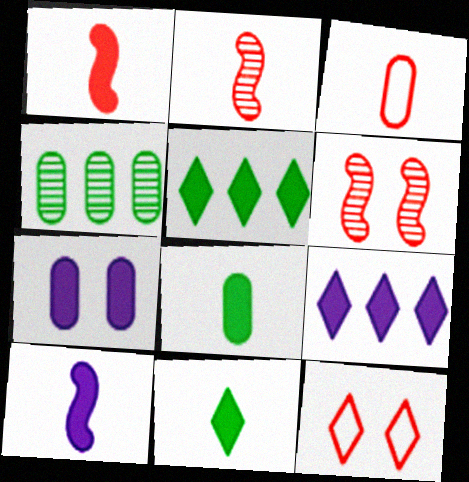[[1, 5, 7], 
[3, 4, 7], 
[4, 10, 12], 
[7, 9, 10]]